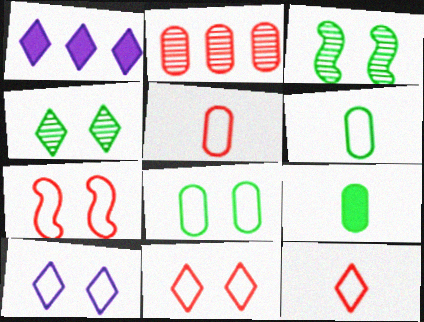[[1, 3, 5], 
[1, 4, 12], 
[7, 8, 10]]